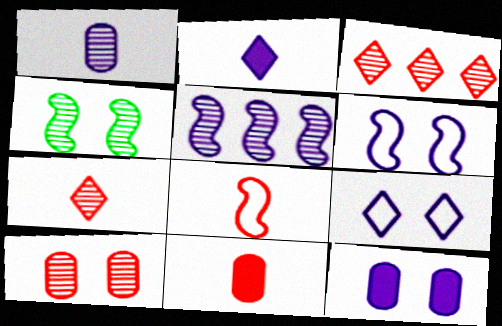[[1, 3, 4], 
[7, 8, 11]]